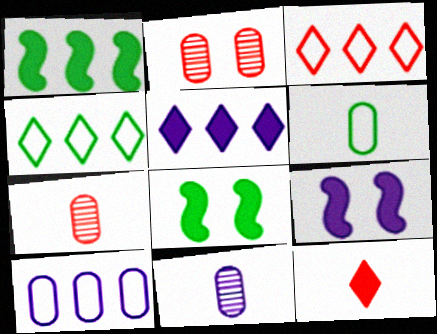[[3, 8, 11], 
[4, 7, 9]]